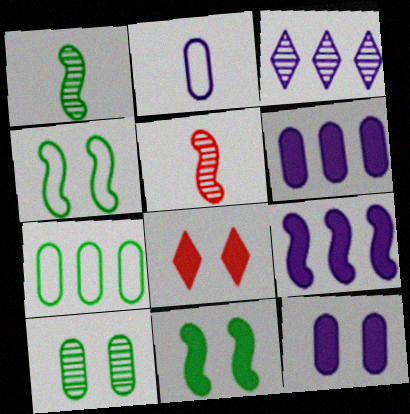[[3, 5, 10], 
[4, 5, 9], 
[8, 11, 12]]